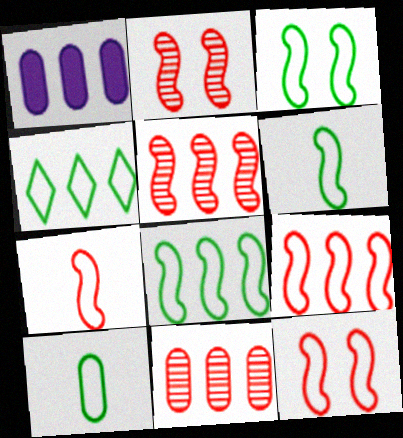[[1, 4, 5], 
[3, 4, 10], 
[3, 6, 8], 
[7, 9, 12]]